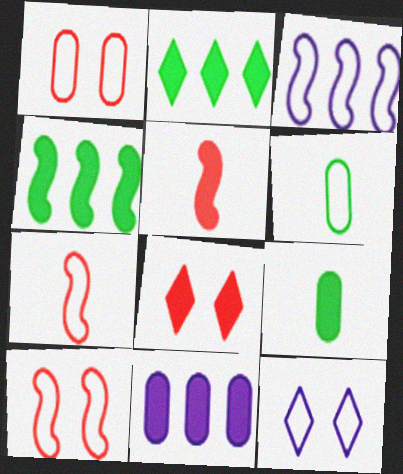[]